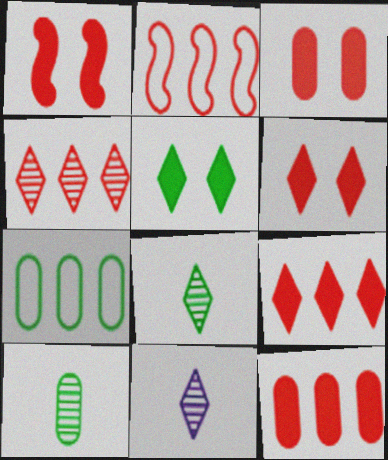[[1, 3, 6], 
[1, 7, 11], 
[2, 4, 12]]